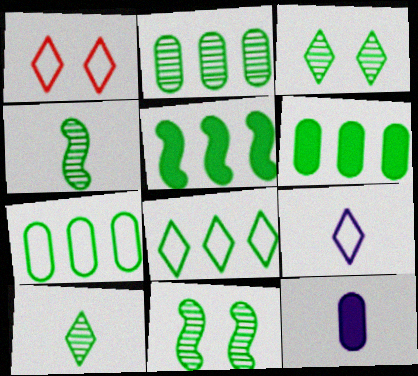[[1, 8, 9], 
[2, 3, 4], 
[2, 5, 8], 
[2, 6, 7], 
[2, 10, 11]]